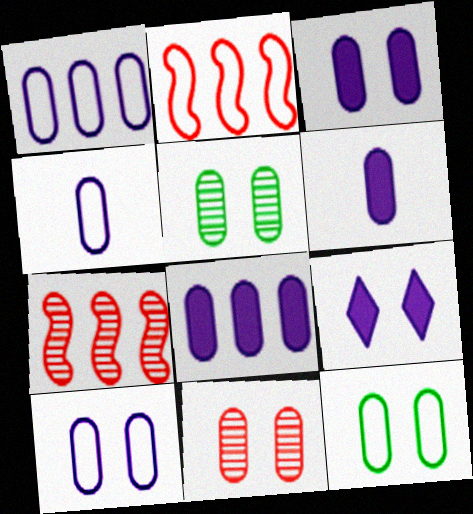[[1, 4, 10], 
[3, 6, 8], 
[3, 11, 12]]